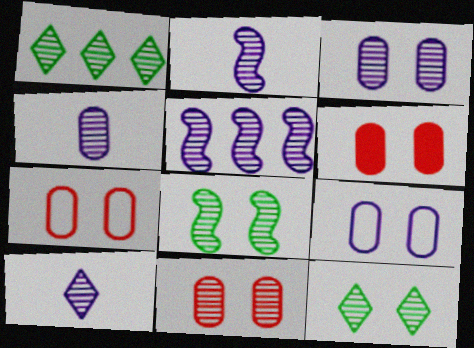[[1, 2, 11], 
[2, 4, 10], 
[3, 5, 10], 
[6, 7, 11]]